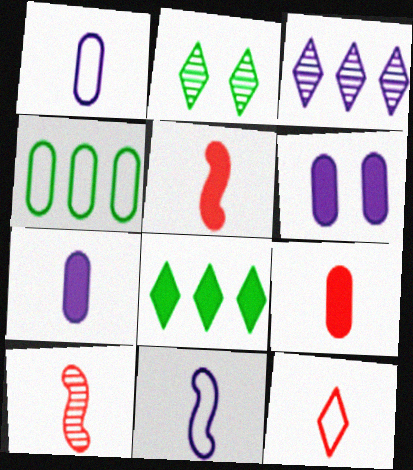[[3, 6, 11], 
[5, 6, 8], 
[9, 10, 12]]